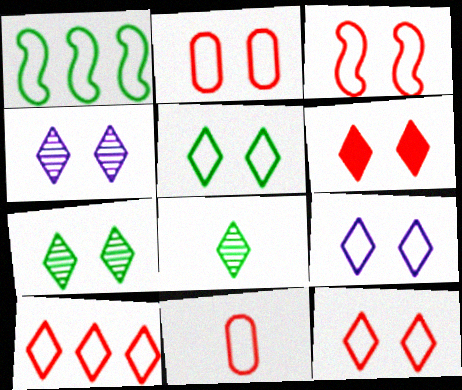[[1, 9, 11], 
[2, 3, 12], 
[3, 10, 11], 
[4, 5, 6], 
[5, 9, 12], 
[6, 7, 9]]